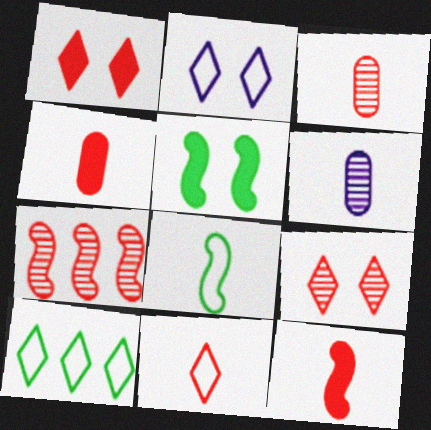[[2, 10, 11], 
[3, 7, 9], 
[3, 11, 12]]